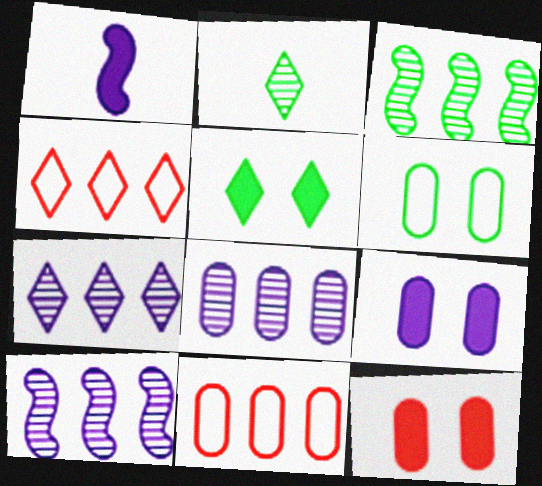[[7, 8, 10]]